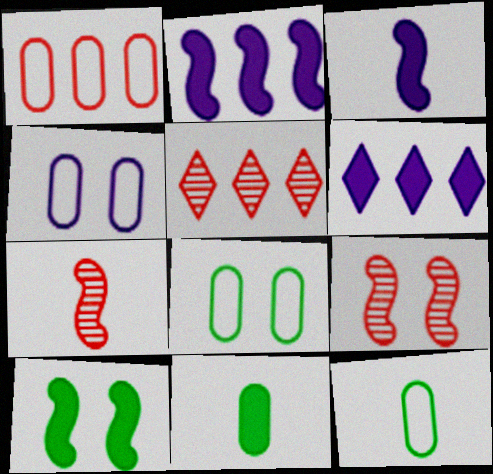[[1, 4, 12], 
[3, 5, 8], 
[6, 7, 8], 
[6, 9, 12]]